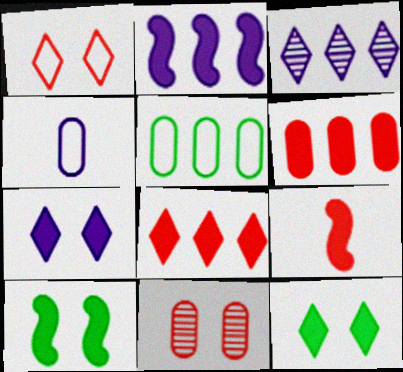[[2, 9, 10]]